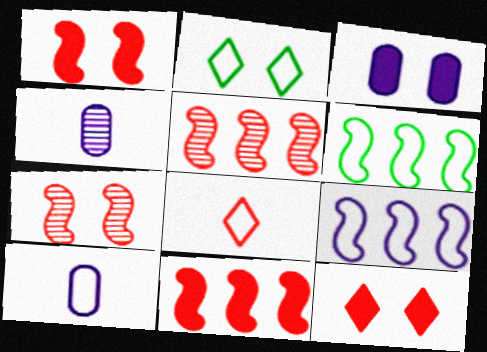[[2, 3, 7], 
[2, 4, 11], 
[4, 6, 12]]